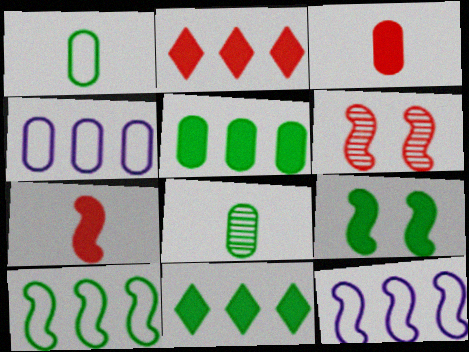[]